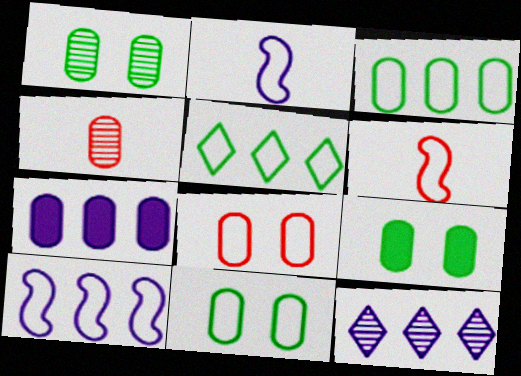[[1, 9, 11], 
[2, 5, 8], 
[4, 7, 11], 
[6, 9, 12], 
[7, 10, 12]]